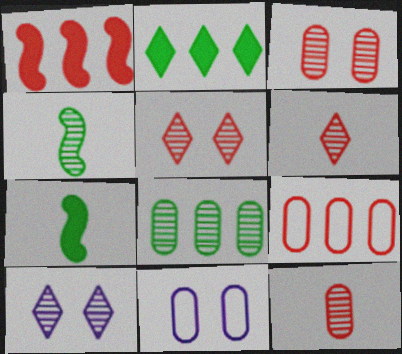[[7, 9, 10]]